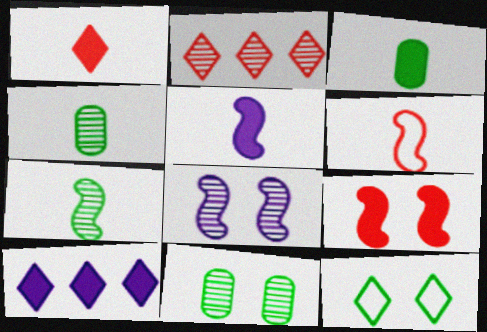[[1, 3, 5], 
[2, 4, 8], 
[3, 9, 10], 
[5, 6, 7], 
[6, 10, 11]]